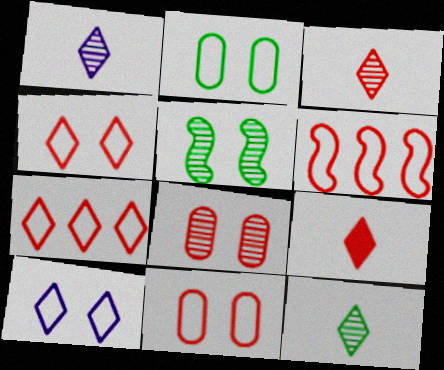[[1, 3, 12], 
[6, 8, 9]]